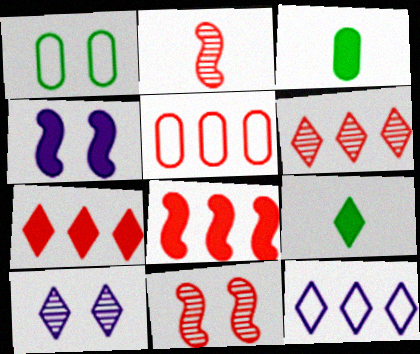[[3, 4, 7], 
[3, 11, 12], 
[5, 6, 8]]